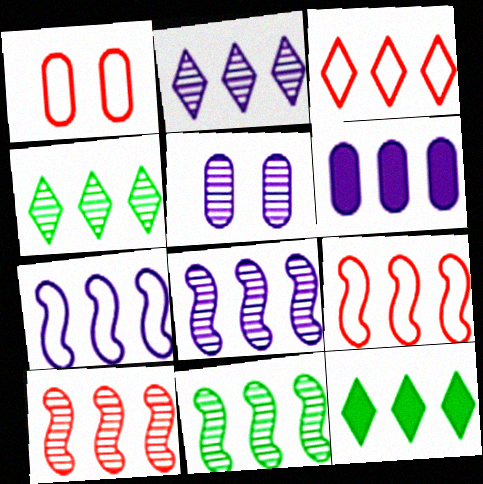[[2, 3, 12], 
[2, 6, 7], 
[3, 6, 11], 
[4, 6, 9], 
[8, 10, 11]]